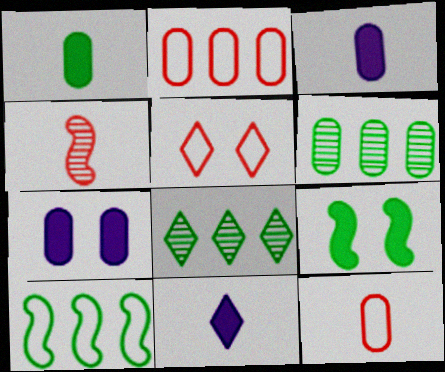[[5, 8, 11], 
[6, 7, 12]]